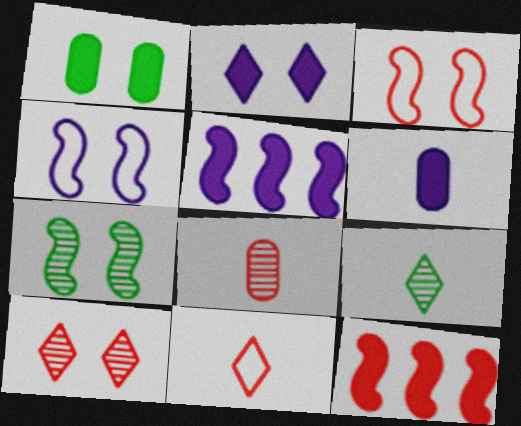[[1, 4, 10], 
[2, 5, 6]]